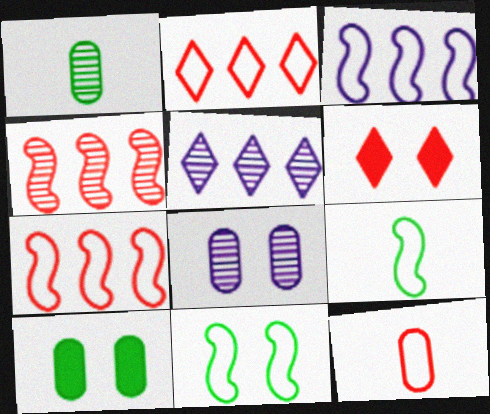[[1, 3, 6], 
[4, 6, 12], 
[6, 8, 11]]